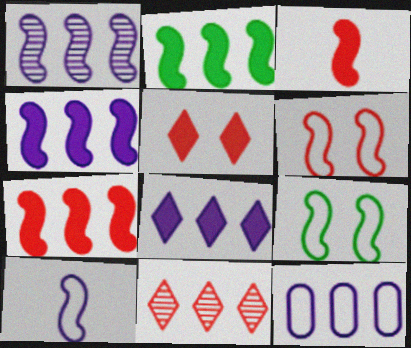[[1, 3, 9], 
[1, 8, 12], 
[2, 4, 7], 
[2, 11, 12]]